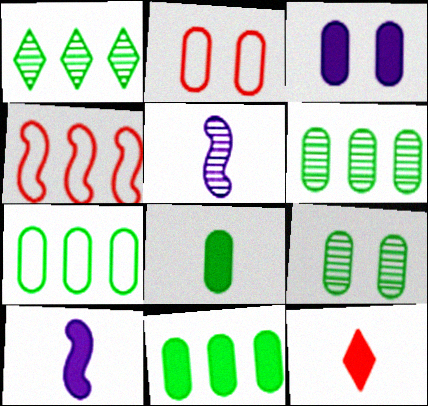[[1, 2, 10], 
[2, 3, 9], 
[6, 7, 11], 
[7, 8, 9], 
[8, 10, 12]]